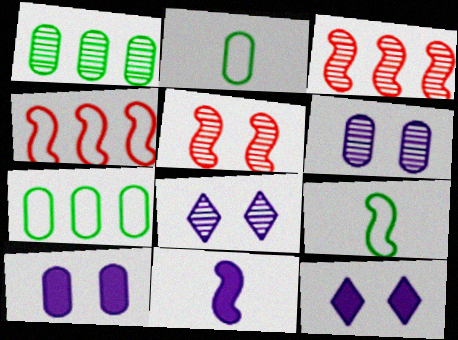[[2, 3, 12]]